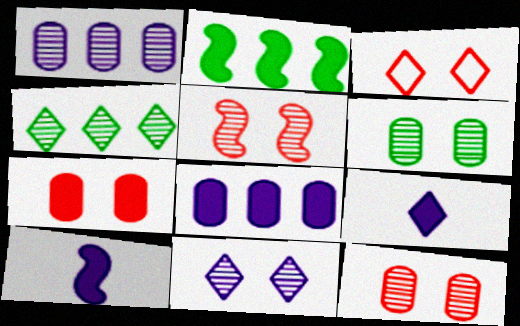[[2, 7, 9], 
[3, 4, 9], 
[3, 5, 7], 
[5, 6, 11]]